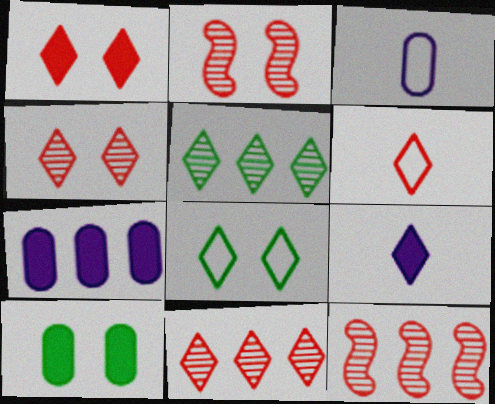[[1, 6, 11], 
[8, 9, 11]]